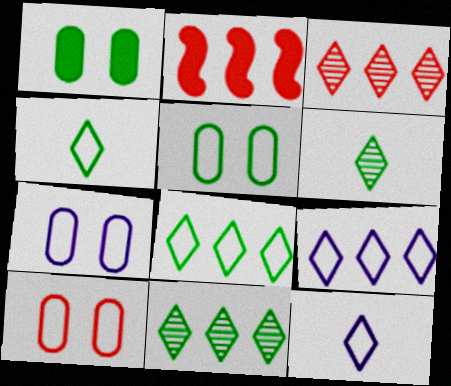[[2, 6, 7], 
[5, 7, 10]]